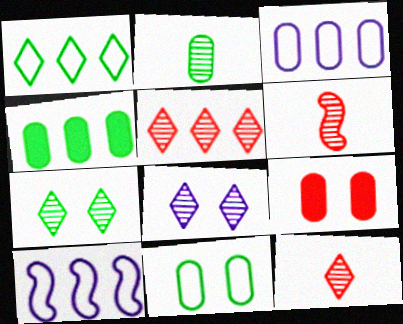[[2, 3, 9], 
[2, 4, 11], 
[4, 5, 10]]